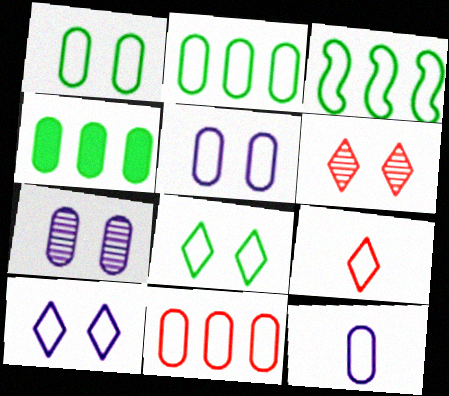[[1, 11, 12], 
[3, 5, 9]]